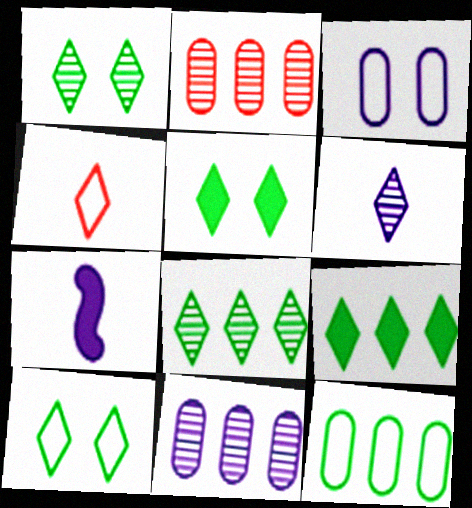[[1, 5, 10], 
[2, 7, 10]]